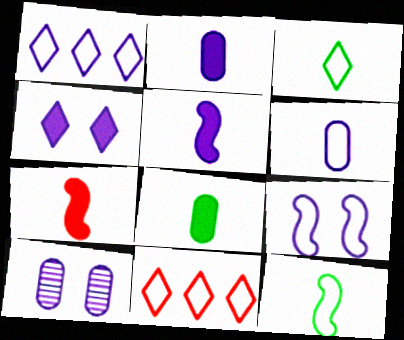[[1, 5, 10], 
[1, 6, 9], 
[4, 9, 10]]